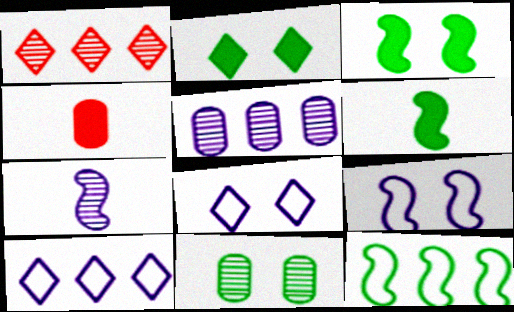[[1, 7, 11]]